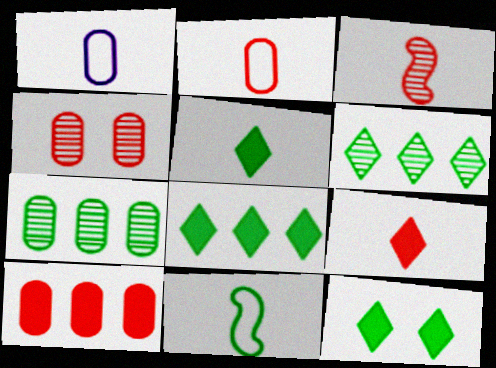[[1, 3, 5], 
[2, 3, 9], 
[2, 4, 10], 
[5, 8, 12], 
[7, 11, 12]]